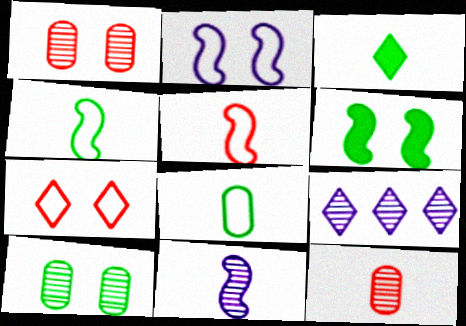[[3, 7, 9]]